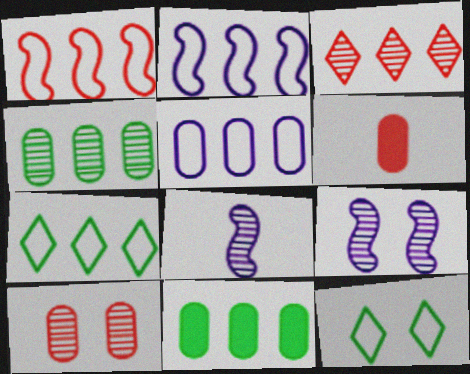[[1, 5, 7], 
[2, 3, 11], 
[6, 7, 9]]